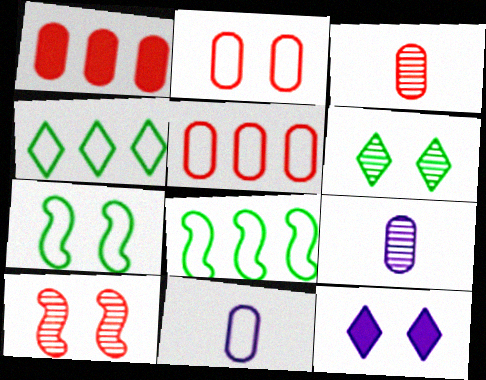[[1, 2, 3], 
[3, 8, 12]]